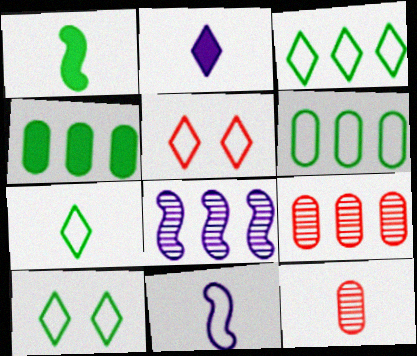[[3, 7, 10], 
[5, 6, 11]]